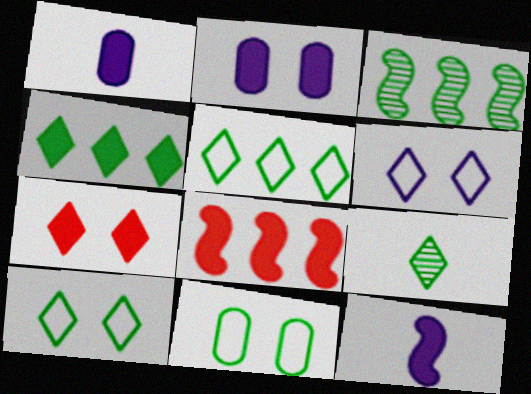[[4, 9, 10]]